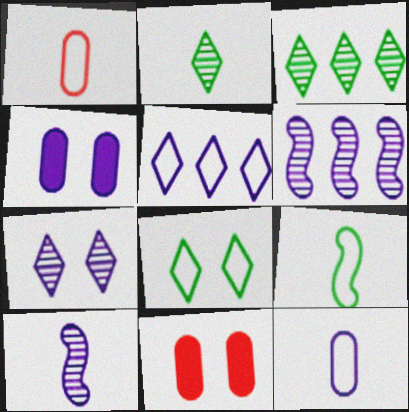[[4, 5, 10]]